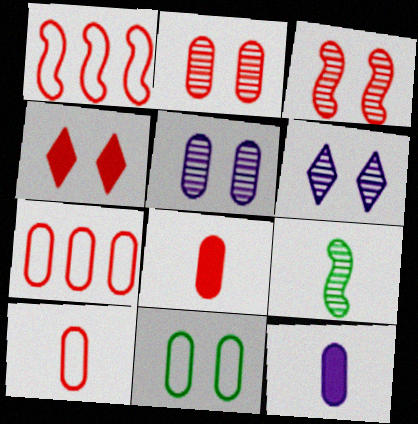[[2, 7, 8]]